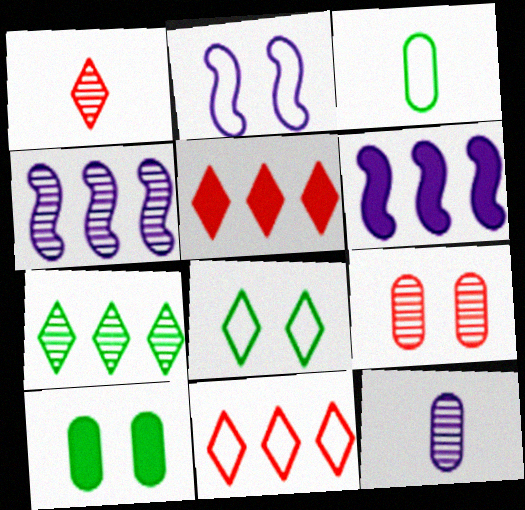[[2, 3, 11]]